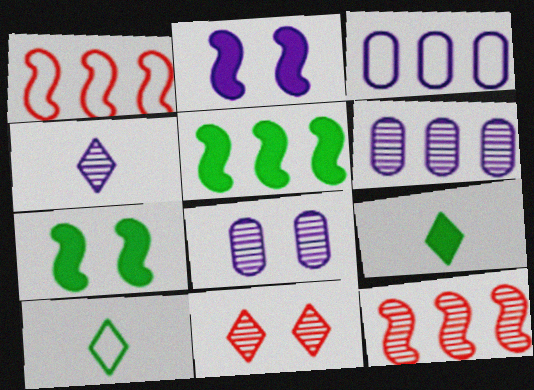[[1, 8, 9], 
[2, 3, 4]]